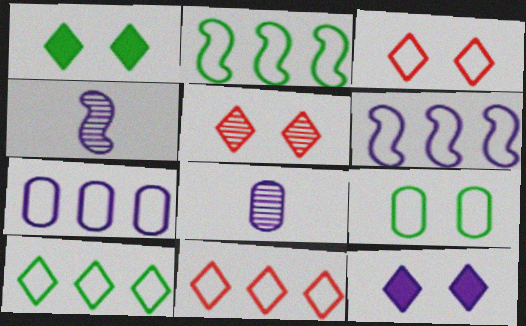[[2, 7, 11], 
[4, 7, 12], 
[6, 8, 12]]